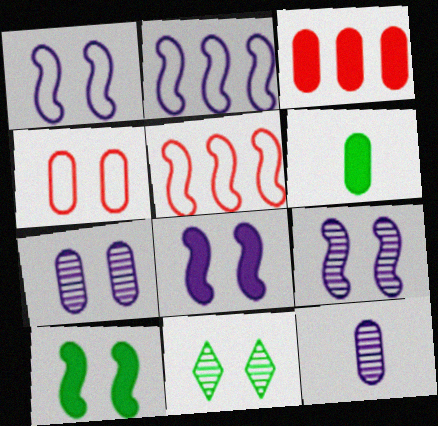[[1, 8, 9], 
[4, 8, 11]]